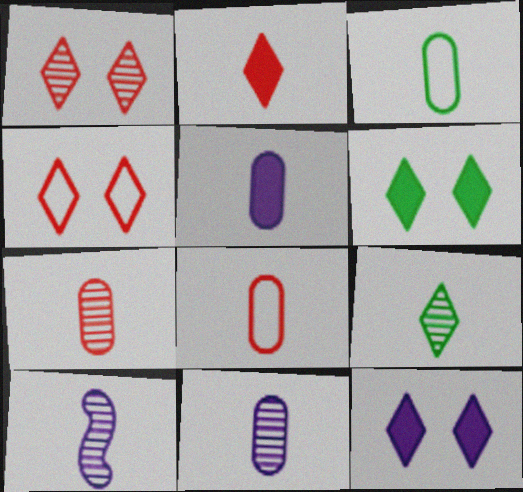[[2, 3, 10], 
[3, 5, 7], 
[7, 9, 10]]